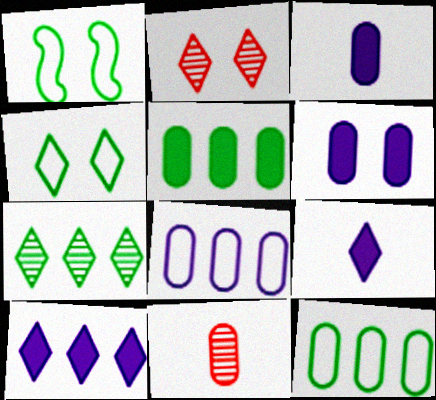[[1, 2, 6], 
[1, 10, 11], 
[6, 11, 12]]